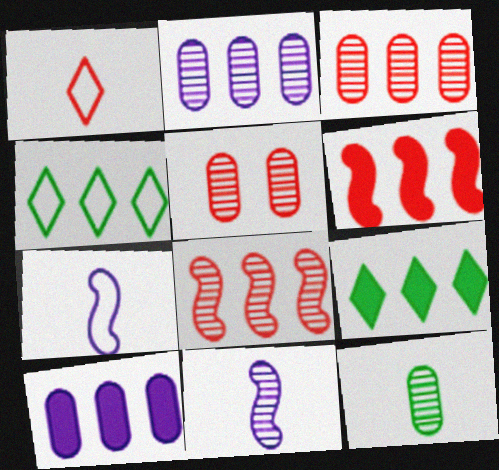[[1, 5, 6], 
[2, 4, 6], 
[2, 5, 12], 
[4, 8, 10], 
[5, 7, 9], 
[6, 9, 10]]